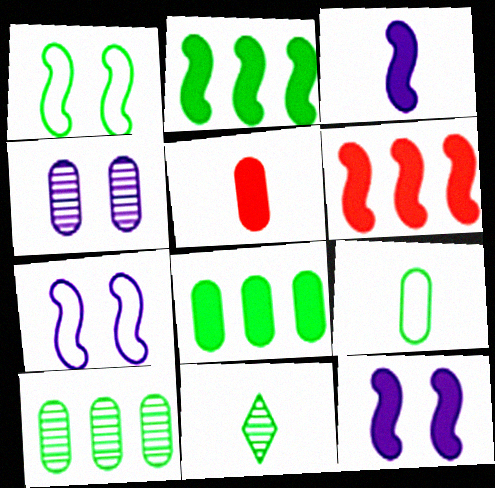[[1, 8, 11]]